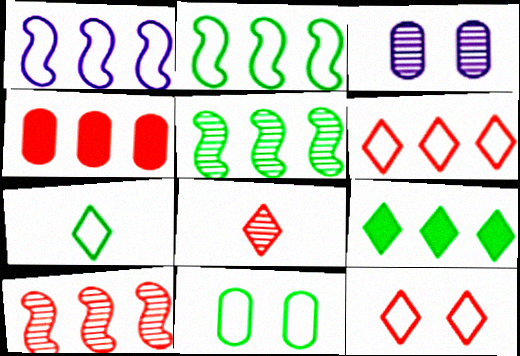[[2, 7, 11], 
[3, 5, 8], 
[4, 6, 10]]